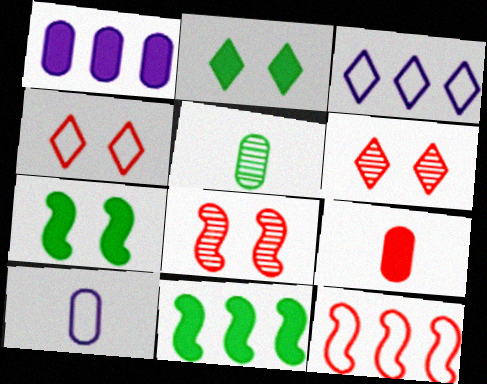[[5, 9, 10], 
[6, 9, 12], 
[6, 10, 11]]